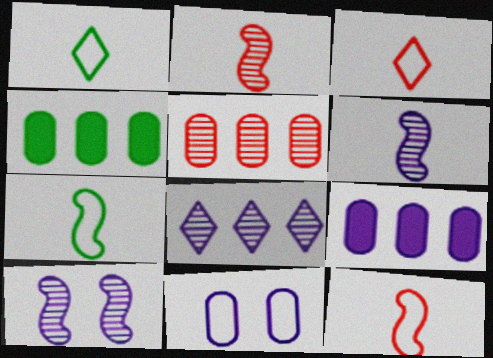[[3, 4, 10]]